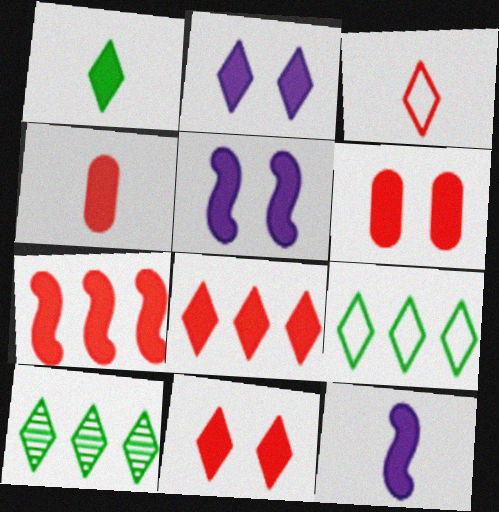[[1, 2, 8], 
[1, 4, 12], 
[2, 3, 10], 
[4, 7, 11]]